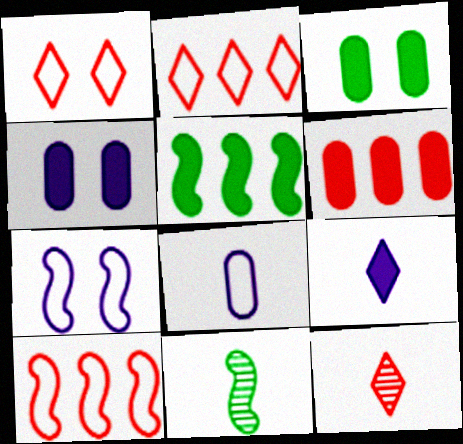[[2, 4, 11]]